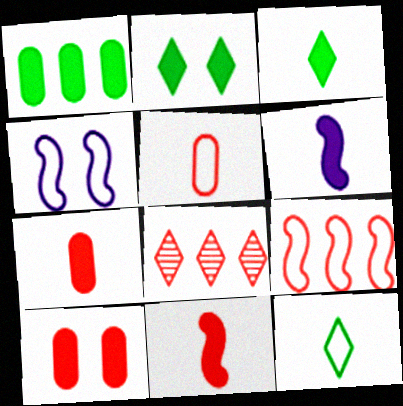[[3, 6, 7]]